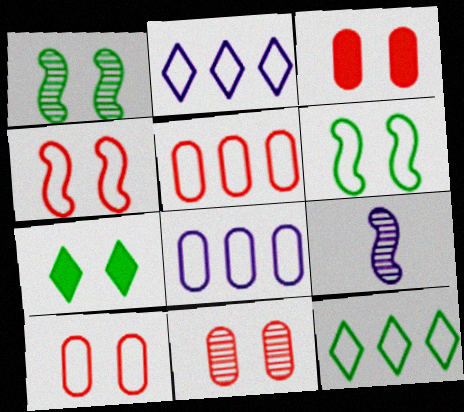[[3, 9, 12], 
[3, 10, 11], 
[5, 7, 9]]